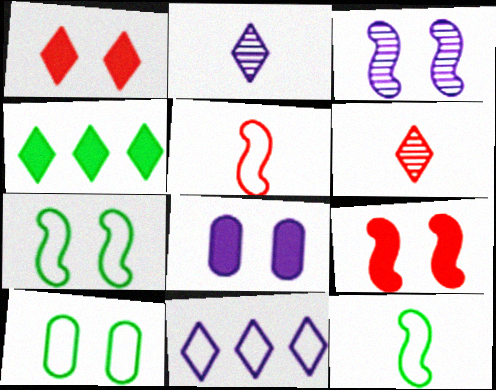[[1, 3, 10], 
[3, 7, 9], 
[5, 10, 11]]